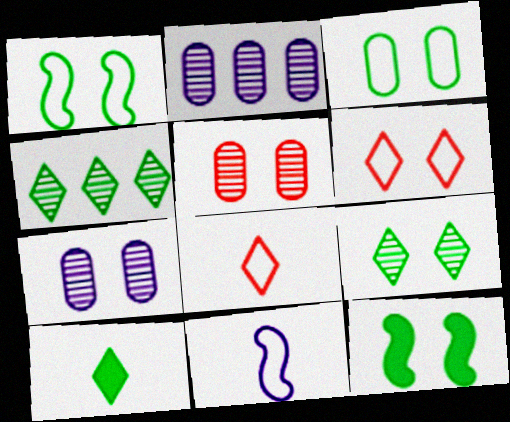[[2, 8, 12], 
[3, 9, 12], 
[6, 7, 12]]